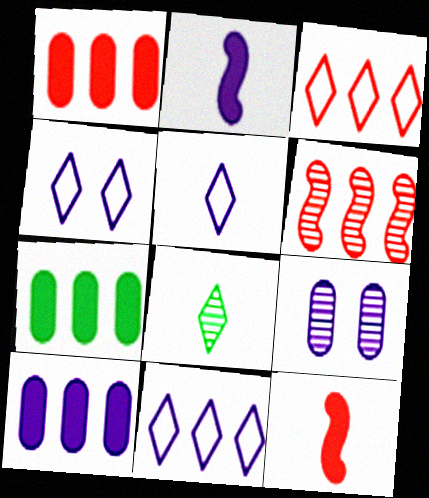[[1, 3, 6], 
[1, 7, 10], 
[2, 9, 11], 
[4, 5, 11], 
[6, 7, 11], 
[6, 8, 9]]